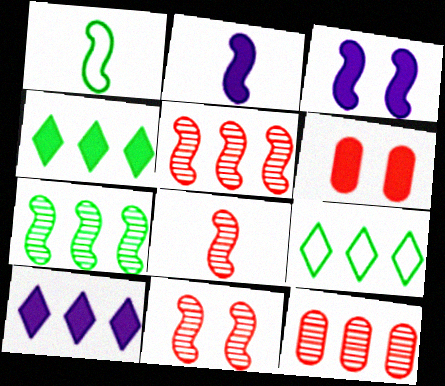[[1, 2, 8], 
[1, 3, 5], 
[2, 4, 6], 
[5, 8, 11]]